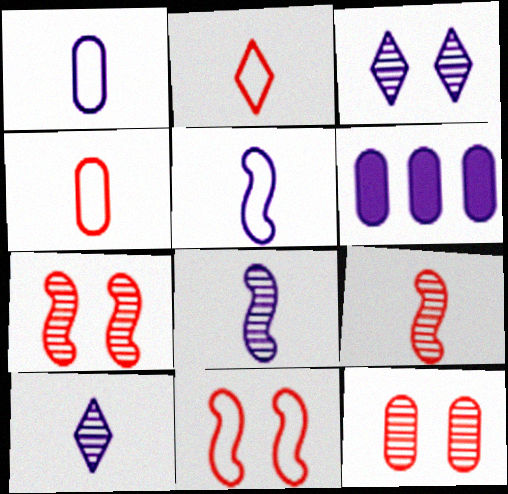[[3, 5, 6]]